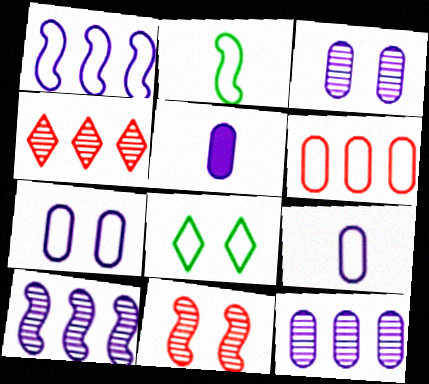[[5, 7, 12]]